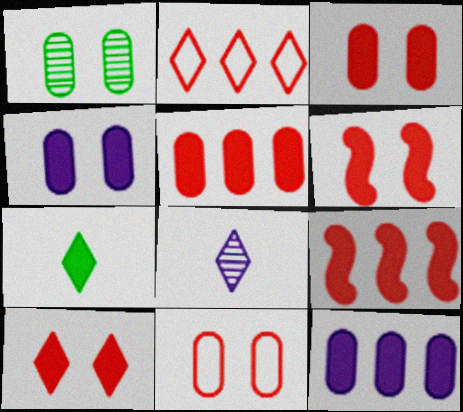[[1, 4, 11], 
[3, 6, 10], 
[4, 7, 9], 
[6, 7, 12]]